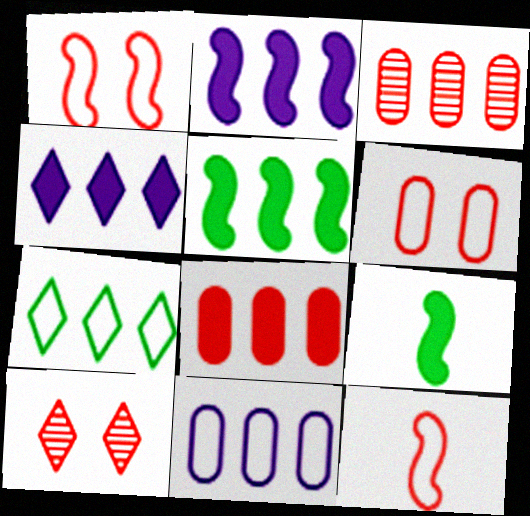[[2, 3, 7], 
[4, 5, 8], 
[8, 10, 12], 
[9, 10, 11]]